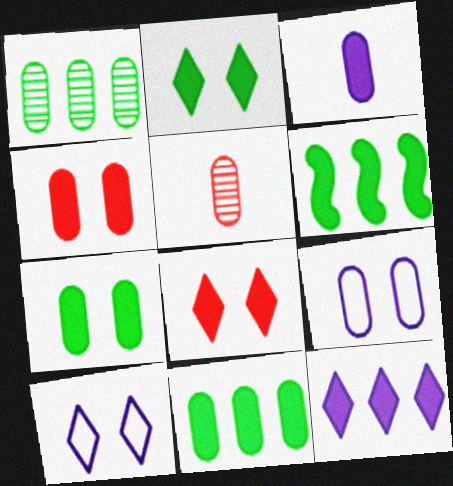[[3, 4, 11], 
[3, 6, 8], 
[5, 6, 10], 
[5, 9, 11]]